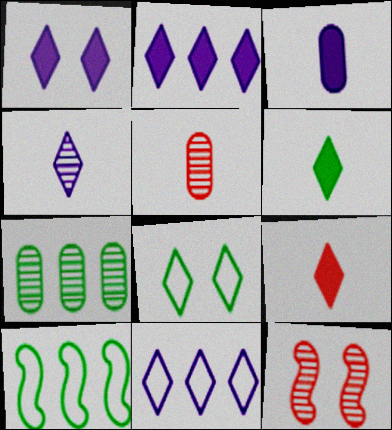[[1, 4, 11], 
[1, 5, 10], 
[4, 7, 12]]